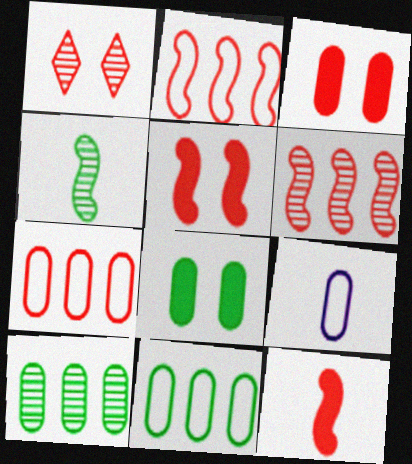[[1, 7, 12], 
[3, 9, 10]]